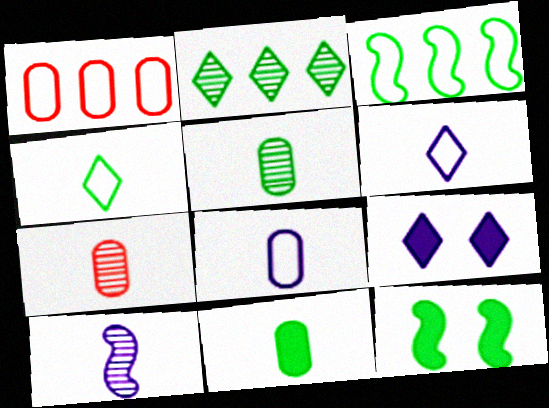[[3, 7, 9], 
[7, 8, 11]]